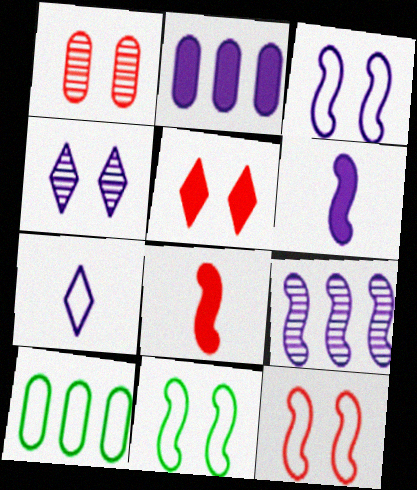[[1, 5, 12], 
[3, 6, 9], 
[3, 11, 12], 
[4, 8, 10], 
[7, 10, 12], 
[8, 9, 11]]